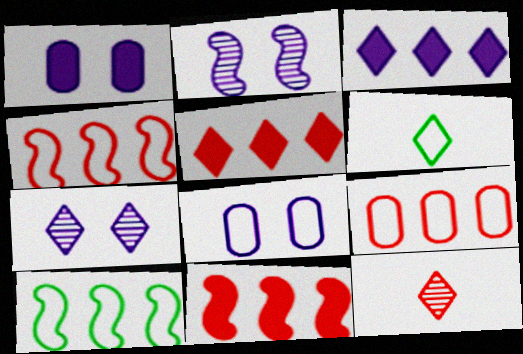[[1, 10, 12], 
[4, 6, 8], 
[5, 6, 7]]